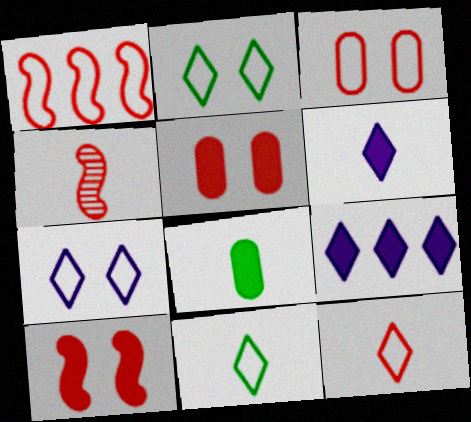[[1, 3, 12], 
[1, 4, 10], 
[8, 9, 10]]